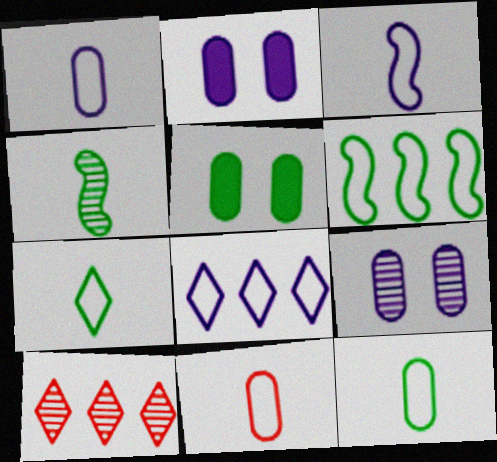[[1, 11, 12], 
[3, 5, 10], 
[3, 7, 11], 
[4, 9, 10]]